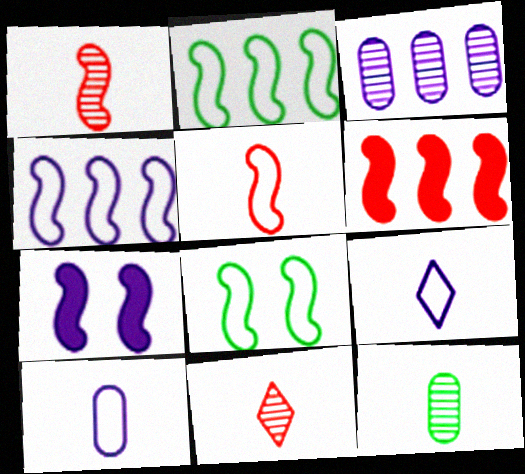[[1, 2, 7], 
[3, 7, 9], 
[4, 5, 8]]